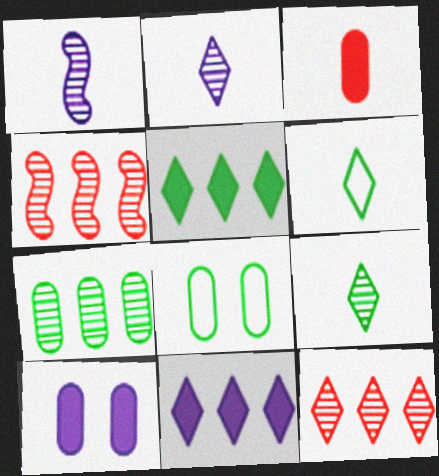[[1, 3, 6], 
[4, 6, 10]]